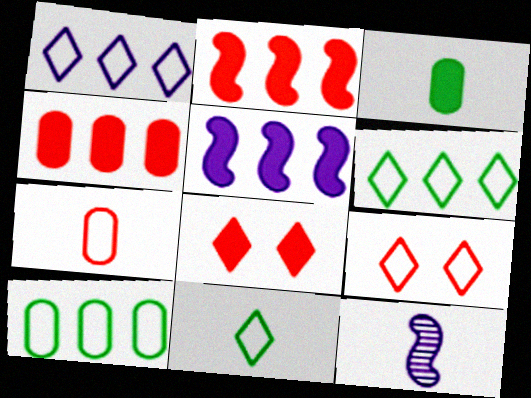[[1, 9, 11], 
[3, 5, 8], 
[8, 10, 12]]